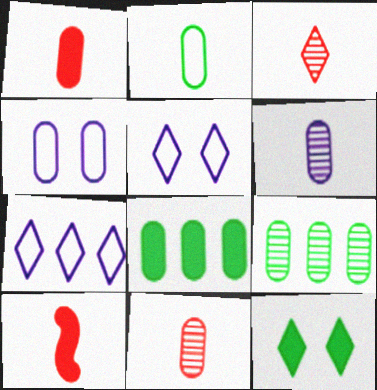[[1, 2, 6], 
[1, 4, 9], 
[3, 7, 12], 
[4, 8, 11], 
[5, 9, 10]]